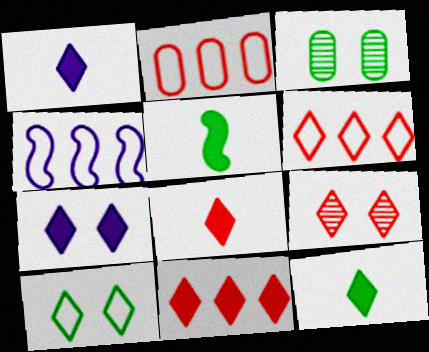[[1, 8, 12], 
[3, 4, 8], 
[6, 8, 9], 
[7, 9, 10], 
[7, 11, 12]]